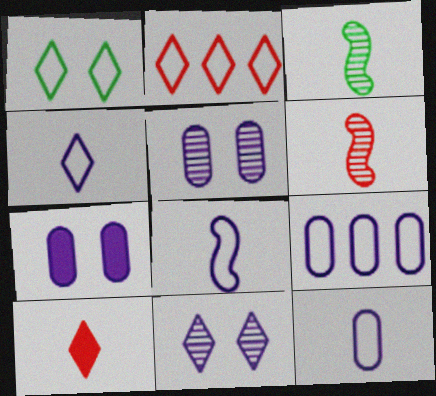[[1, 2, 4], 
[2, 3, 7], 
[3, 10, 12], 
[4, 8, 12]]